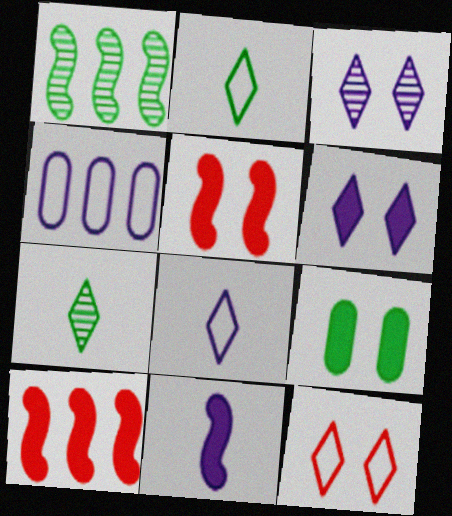[[1, 2, 9], 
[3, 4, 11], 
[4, 5, 7], 
[5, 6, 9]]